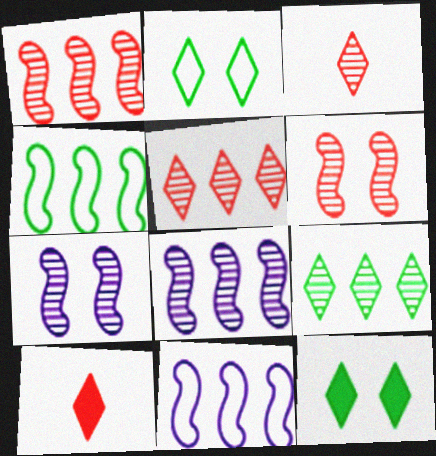[]